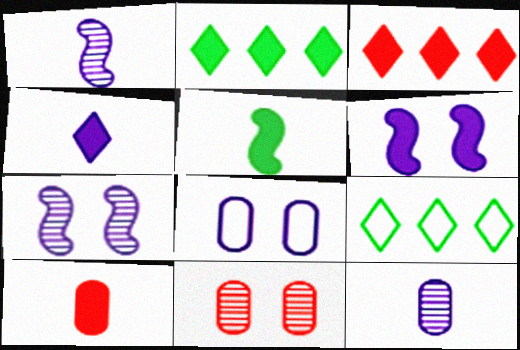[[2, 6, 10], 
[4, 5, 10], 
[7, 9, 10]]